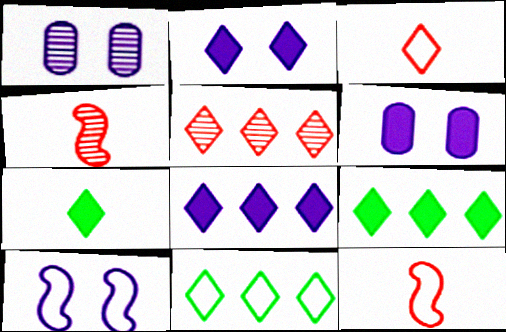[[1, 2, 10], 
[1, 9, 12], 
[4, 6, 11], 
[5, 8, 11]]